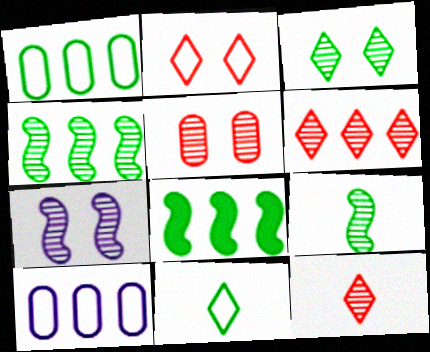[[3, 5, 7], 
[6, 8, 10]]